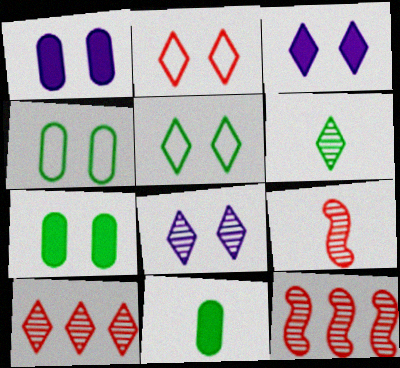[[6, 8, 10]]